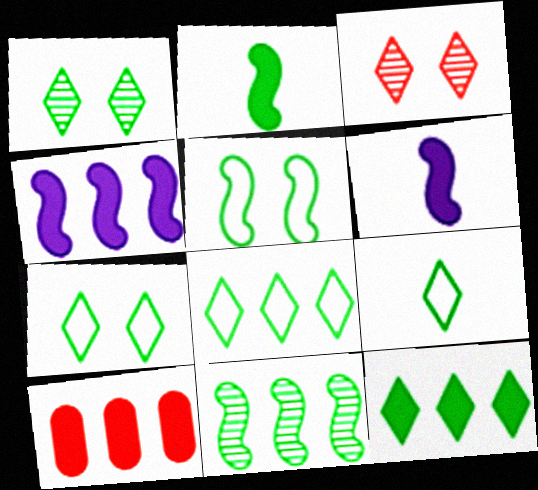[[1, 9, 12], 
[2, 5, 11], 
[4, 10, 12], 
[7, 8, 9]]